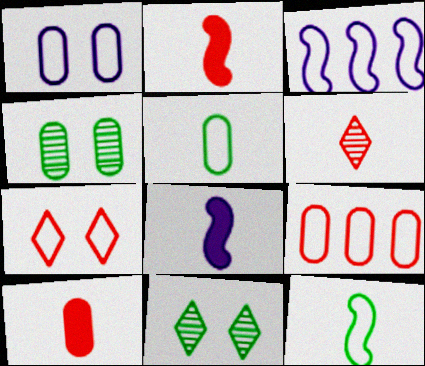[[1, 5, 9], 
[3, 5, 7], 
[3, 10, 11], 
[5, 6, 8], 
[8, 9, 11]]